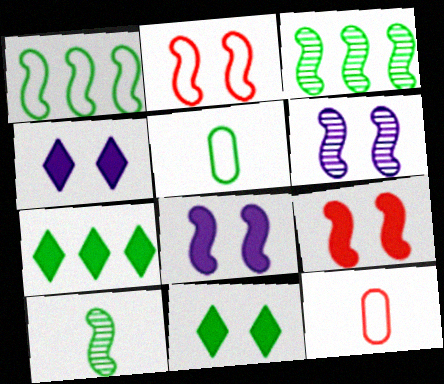[[3, 4, 12], 
[3, 5, 11], 
[6, 7, 12]]